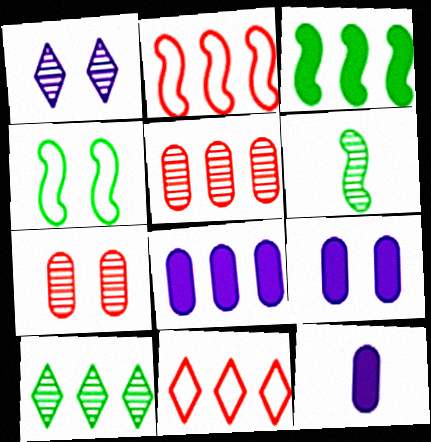[[1, 5, 6], 
[2, 8, 10], 
[3, 4, 6], 
[6, 9, 11], 
[8, 9, 12]]